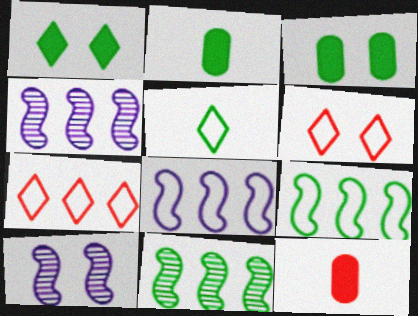[[2, 4, 6], 
[2, 7, 10], 
[3, 5, 11], 
[3, 6, 10]]